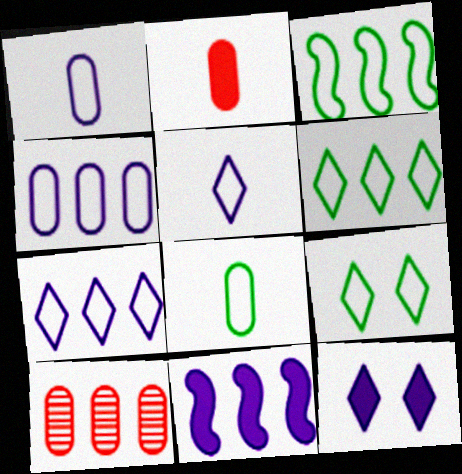[[3, 8, 9], 
[6, 10, 11]]